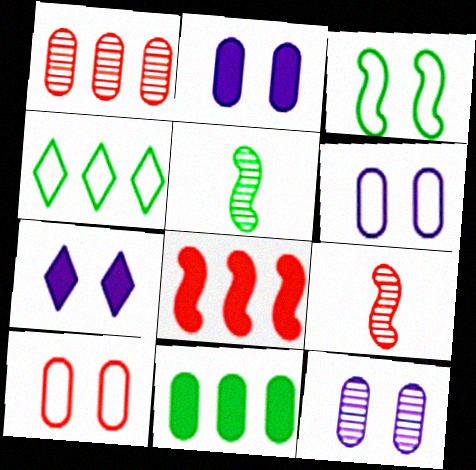[[2, 4, 9], 
[2, 6, 12]]